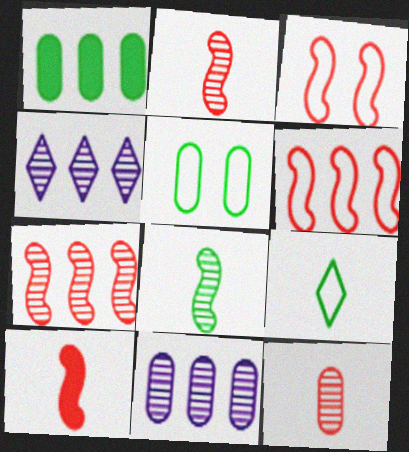[[1, 4, 6], 
[3, 7, 10], 
[4, 5, 10]]